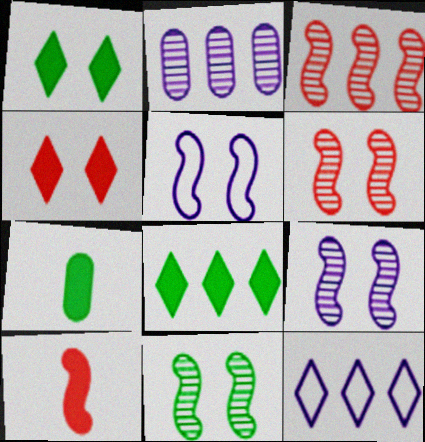[[6, 7, 12], 
[6, 9, 11]]